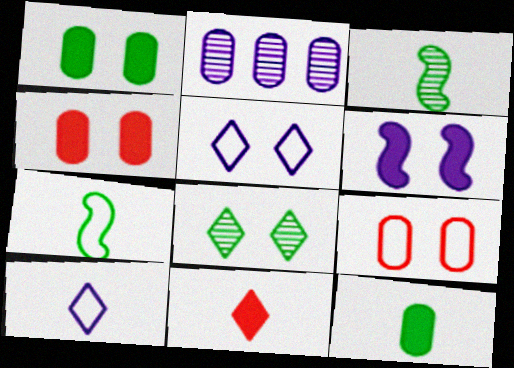[[2, 6, 10], 
[2, 9, 12], 
[6, 8, 9]]